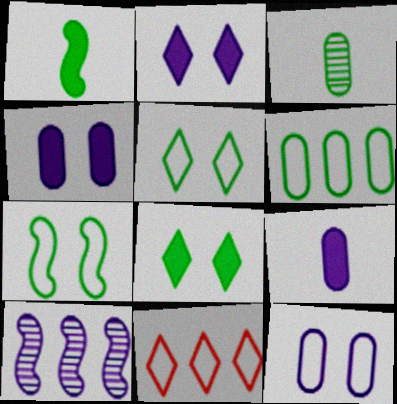[]